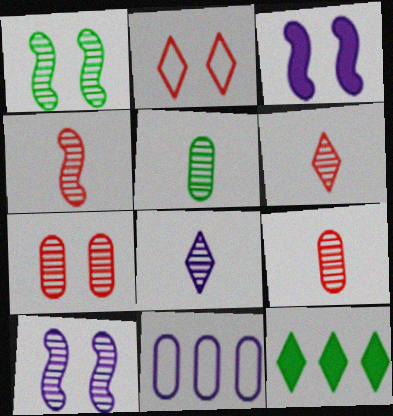[[2, 8, 12], 
[3, 8, 11], 
[4, 5, 8], 
[4, 6, 9]]